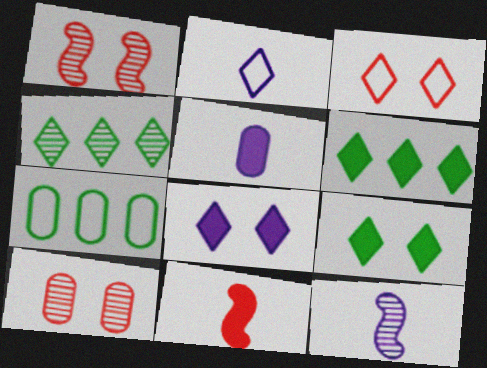[[2, 5, 12], 
[4, 10, 12], 
[5, 7, 10]]